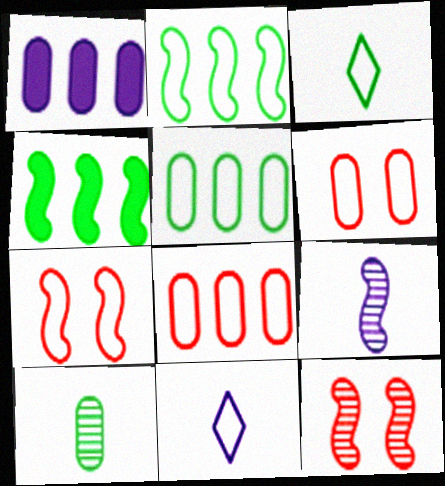[[1, 3, 12], 
[1, 6, 10], 
[2, 6, 11], 
[4, 7, 9], 
[5, 7, 11]]